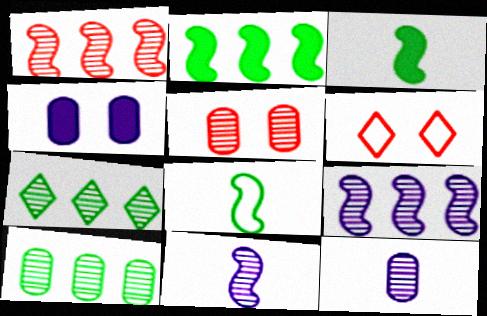[[2, 6, 12], 
[5, 7, 11], 
[5, 10, 12]]